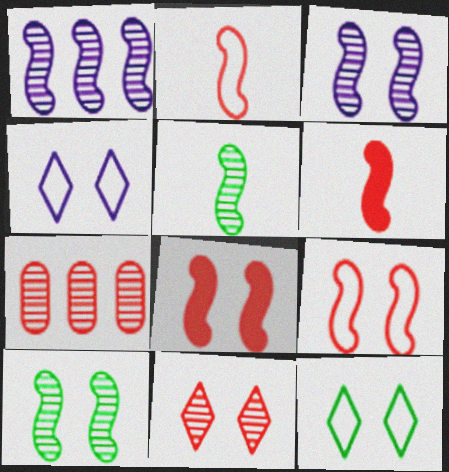[]